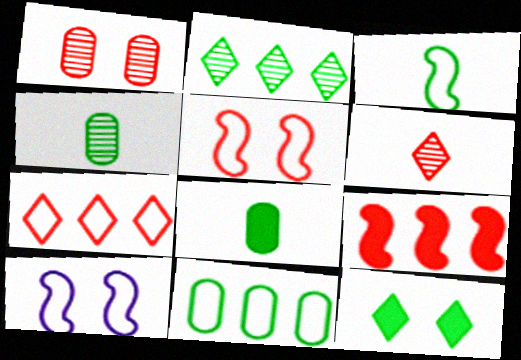[[1, 10, 12]]